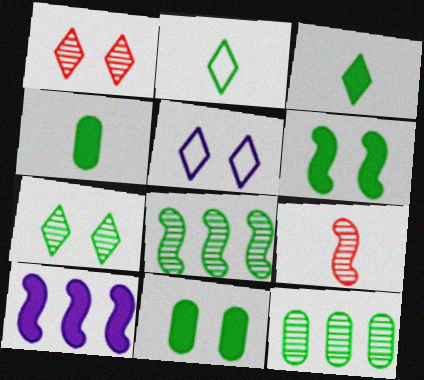[[2, 6, 12], 
[2, 8, 11]]